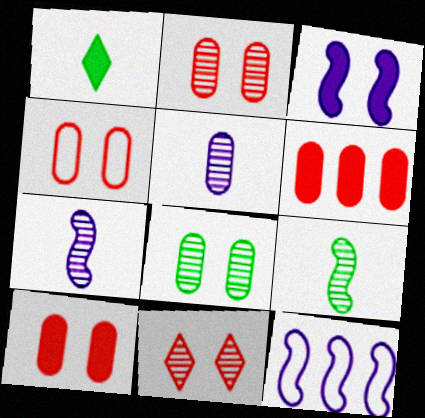[[1, 2, 12], 
[1, 3, 6], 
[2, 4, 10], 
[3, 7, 12]]